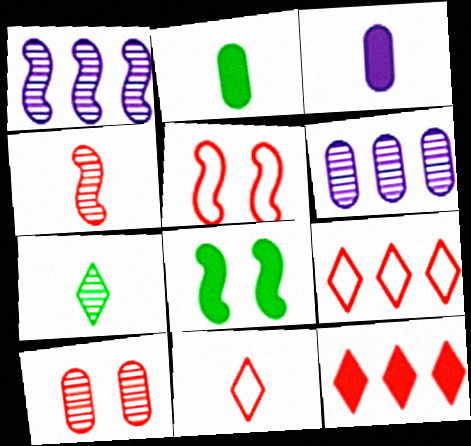[[1, 7, 10], 
[3, 8, 12], 
[6, 8, 11]]